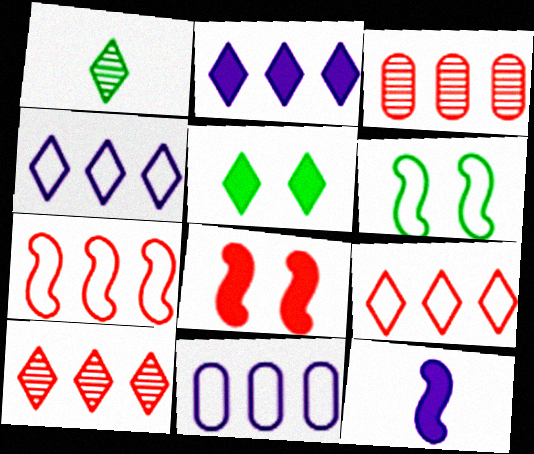[[1, 8, 11]]